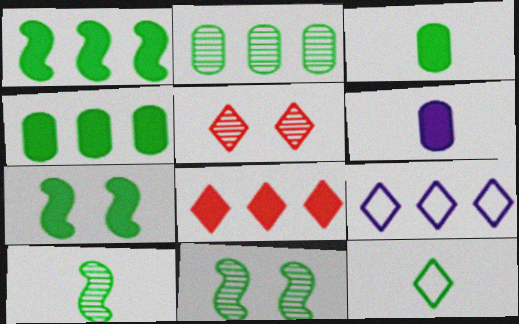[[2, 7, 12], 
[3, 10, 12], 
[4, 11, 12], 
[6, 7, 8]]